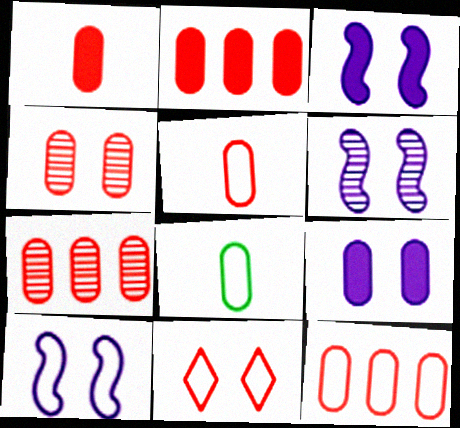[[1, 4, 12], 
[2, 4, 5], 
[2, 7, 12], 
[3, 6, 10], 
[7, 8, 9]]